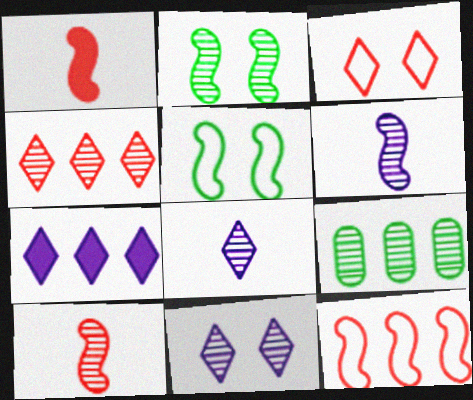[[7, 9, 12], 
[9, 10, 11]]